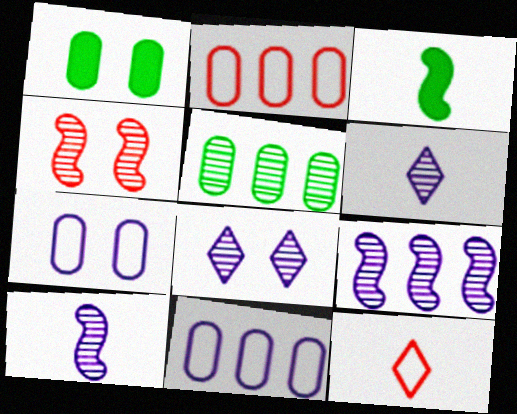[[1, 9, 12], 
[2, 3, 8], 
[4, 5, 6]]